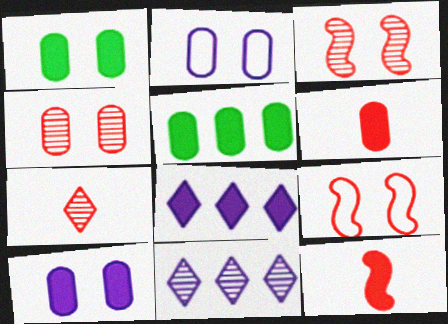[[1, 2, 4], 
[1, 8, 12], 
[5, 6, 10]]